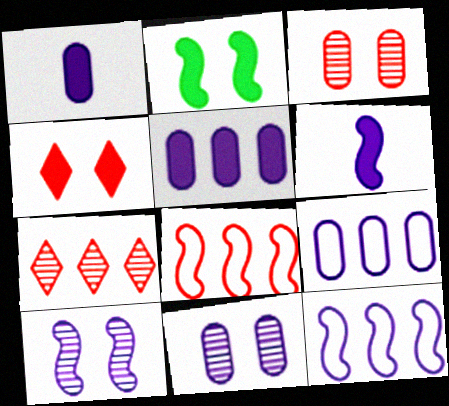[[1, 9, 11], 
[6, 10, 12]]